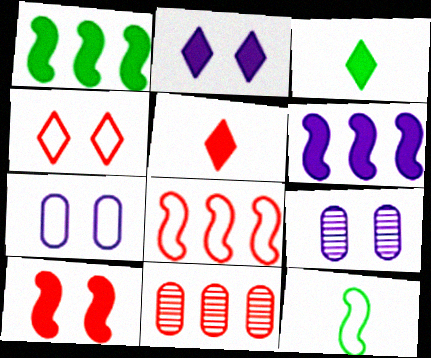[[2, 11, 12], 
[3, 8, 9]]